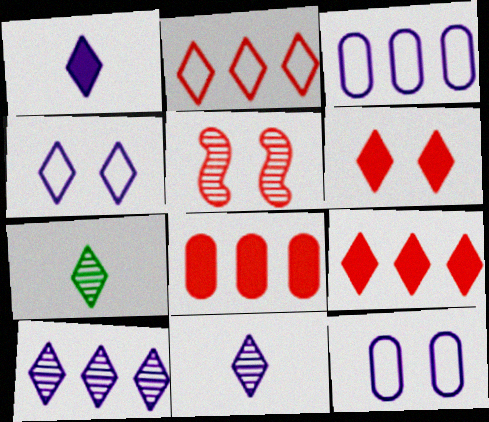[[1, 4, 10], 
[4, 7, 9]]